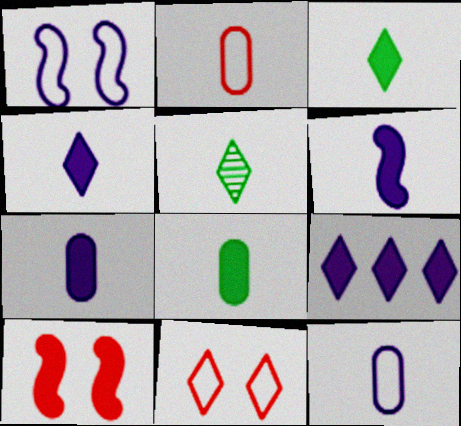[[2, 5, 6], 
[4, 6, 7], 
[5, 9, 11], 
[8, 9, 10]]